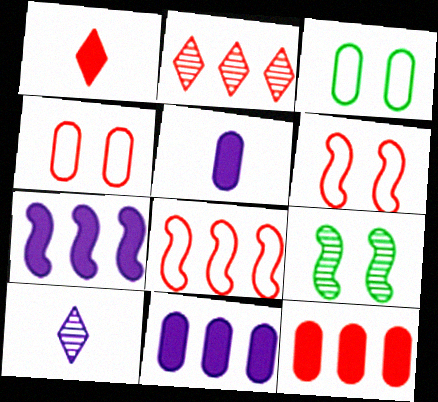[[2, 8, 12]]